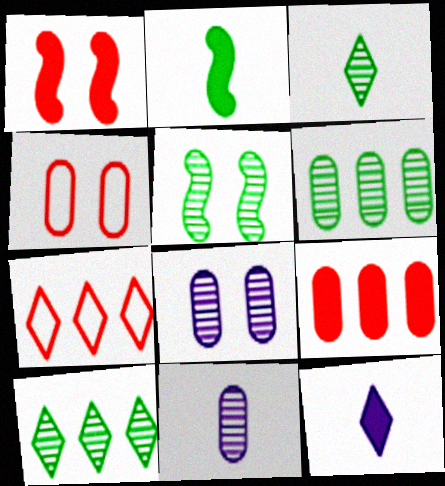[[2, 7, 8], 
[3, 5, 6]]